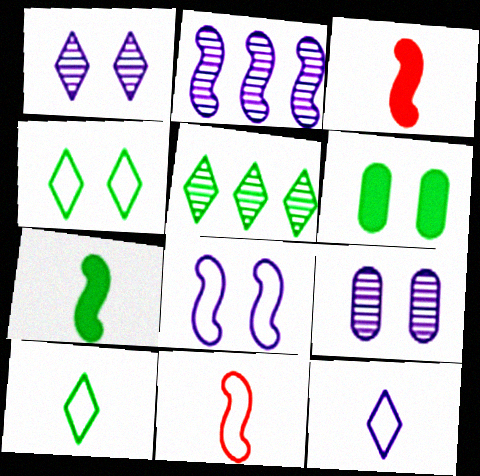[]